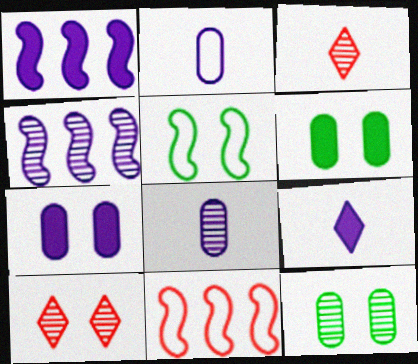[[1, 7, 9], 
[3, 4, 12], 
[5, 7, 10], 
[9, 11, 12]]